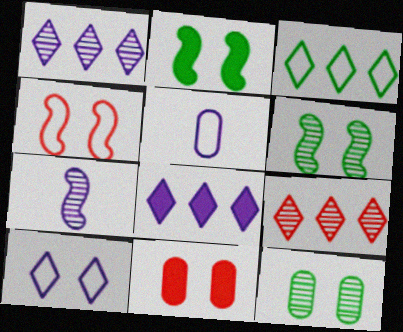[[2, 5, 9], 
[3, 4, 5], 
[3, 7, 11], 
[3, 8, 9], 
[6, 10, 11], 
[7, 9, 12]]